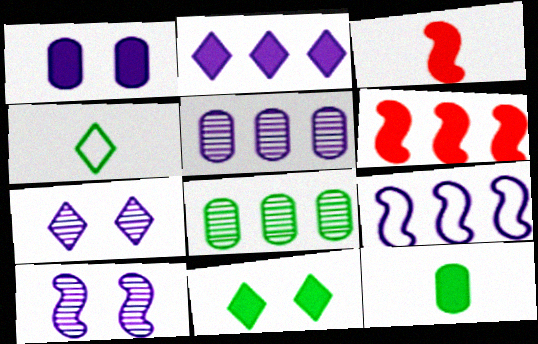[[2, 5, 9]]